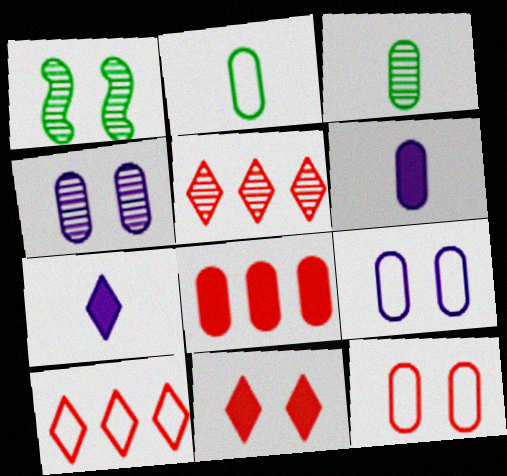[[1, 6, 10], 
[1, 9, 11], 
[2, 4, 8], 
[3, 8, 9]]